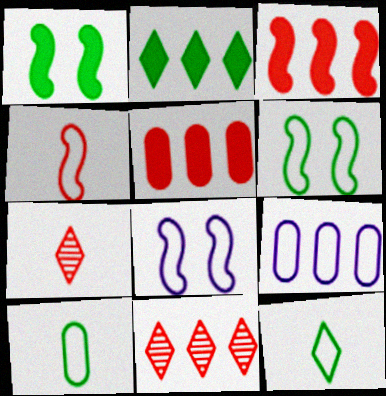[[1, 7, 9]]